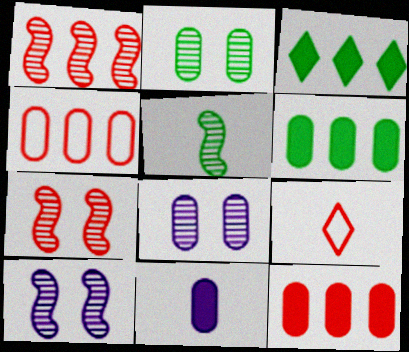[[1, 5, 10], 
[2, 4, 11], 
[5, 9, 11], 
[6, 9, 10], 
[7, 9, 12]]